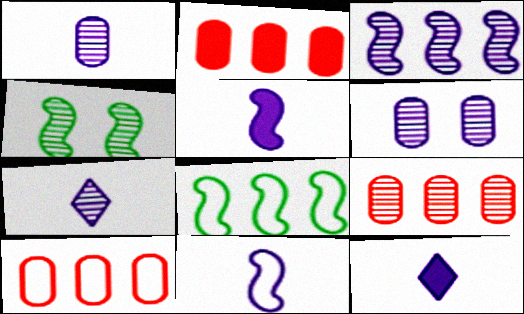[[1, 11, 12], 
[2, 9, 10], 
[3, 6, 7], 
[4, 7, 9], 
[4, 10, 12]]